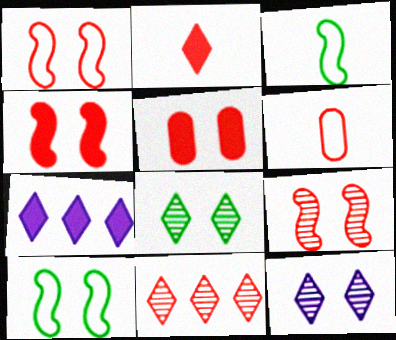[[1, 4, 9], 
[4, 6, 11], 
[5, 10, 12]]